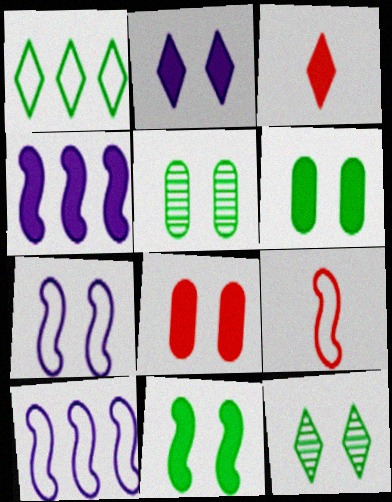[[2, 8, 11], 
[3, 4, 6], 
[3, 5, 10], 
[7, 8, 12]]